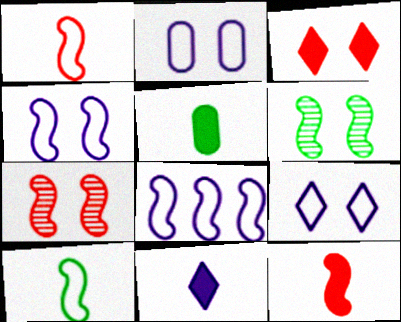[[2, 3, 6], 
[2, 4, 9], 
[5, 11, 12], 
[6, 8, 12]]